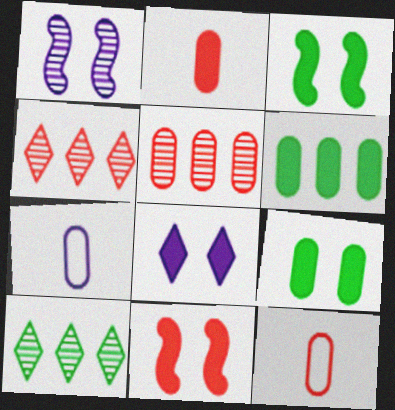[[3, 4, 7], 
[4, 11, 12], 
[5, 7, 9], 
[7, 10, 11], 
[8, 9, 11]]